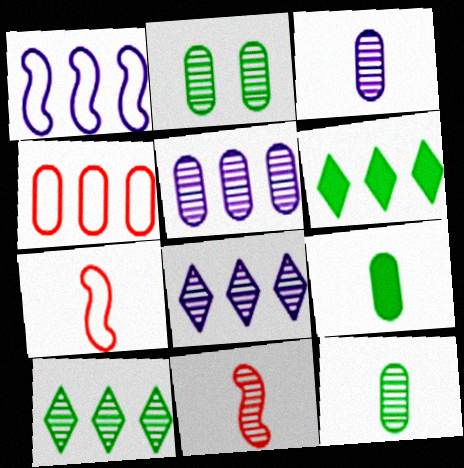[[2, 8, 11]]